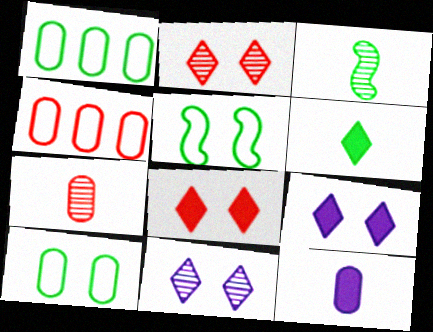[[3, 4, 9]]